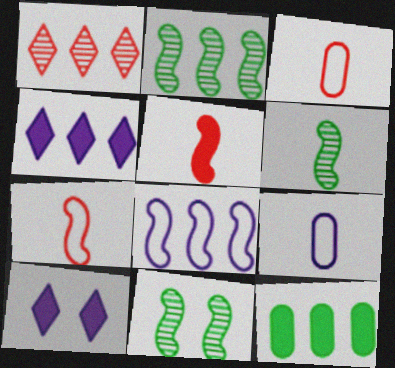[[1, 8, 12], 
[2, 3, 10], 
[2, 6, 11], 
[3, 4, 11], 
[5, 8, 11], 
[5, 10, 12]]